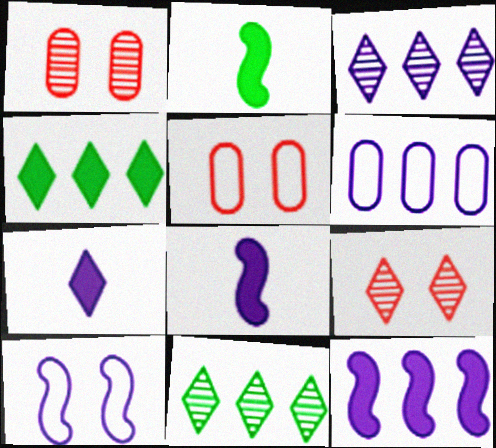[[2, 3, 5], 
[2, 6, 9], 
[3, 6, 12], 
[5, 8, 11]]